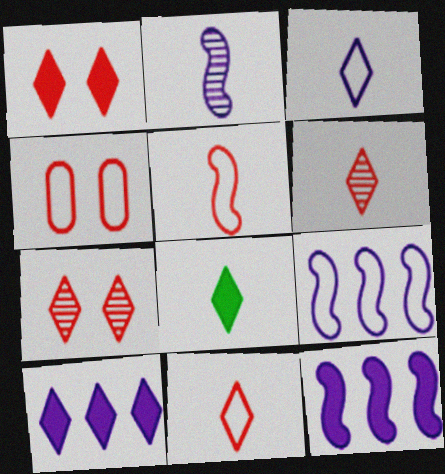[[1, 8, 10], 
[3, 6, 8]]